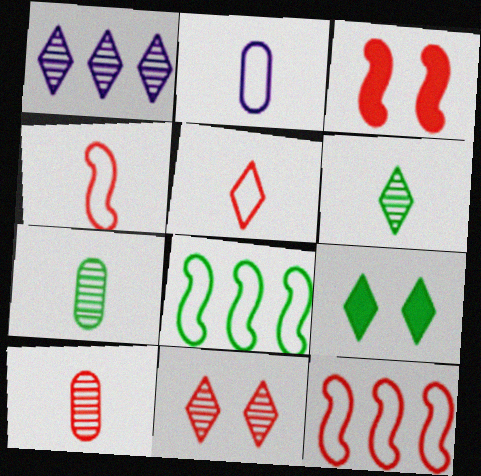[[1, 5, 9], 
[1, 6, 11], 
[7, 8, 9]]